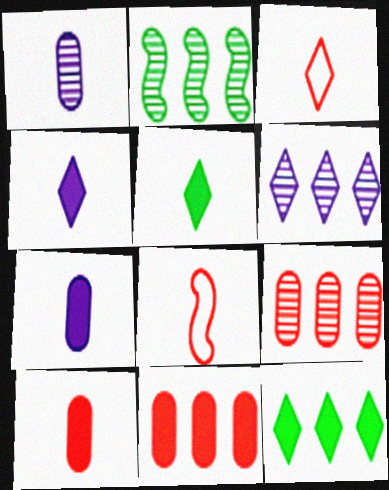[[1, 5, 8], 
[2, 6, 9]]